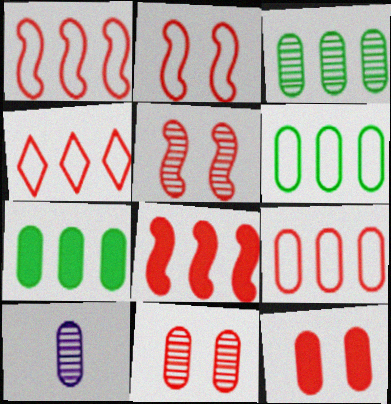[[1, 4, 9], 
[3, 6, 7], 
[3, 10, 11], 
[6, 10, 12]]